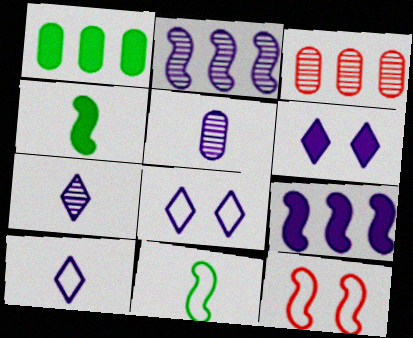[[1, 7, 12], 
[2, 4, 12], 
[3, 4, 8], 
[3, 6, 11], 
[5, 8, 9]]